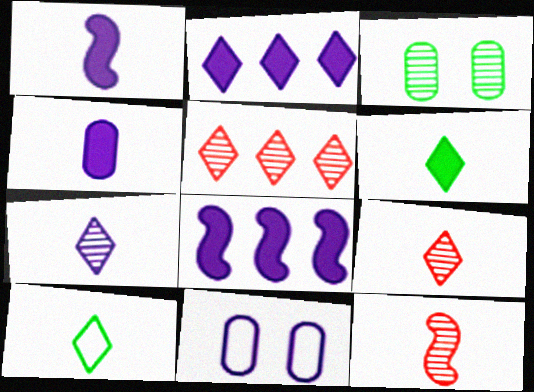[[4, 10, 12], 
[7, 8, 11]]